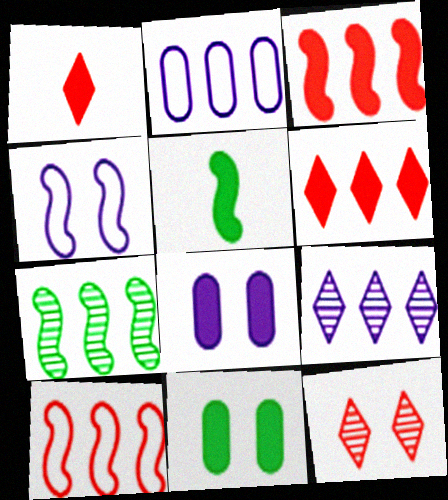[[2, 5, 12], 
[2, 6, 7], 
[4, 11, 12], 
[5, 6, 8]]